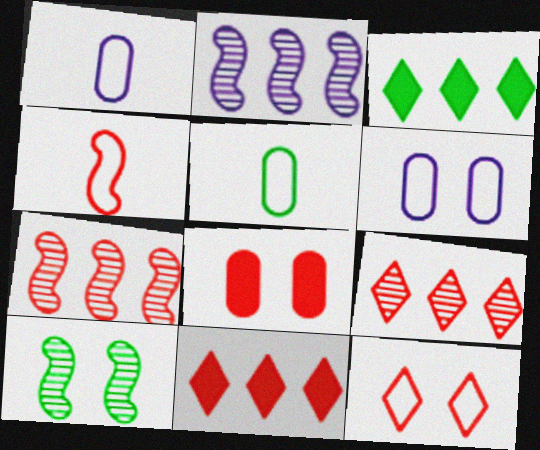[[1, 10, 11], 
[3, 5, 10], 
[4, 8, 9]]